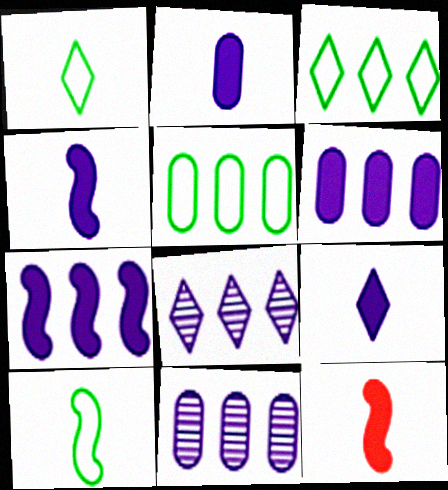[[2, 4, 9]]